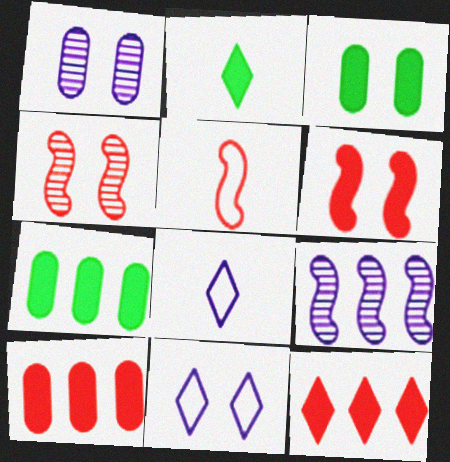[[3, 4, 11], 
[4, 7, 8]]